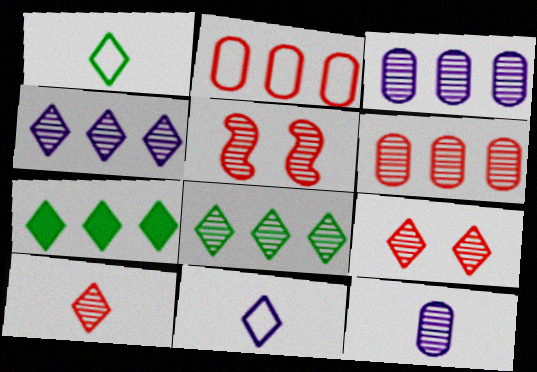[[5, 6, 10], 
[5, 8, 12], 
[7, 9, 11]]